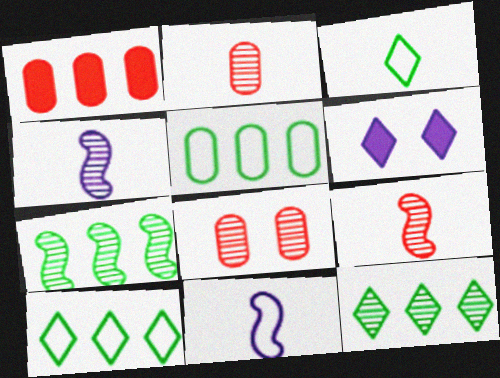[[4, 8, 12], 
[5, 6, 9]]